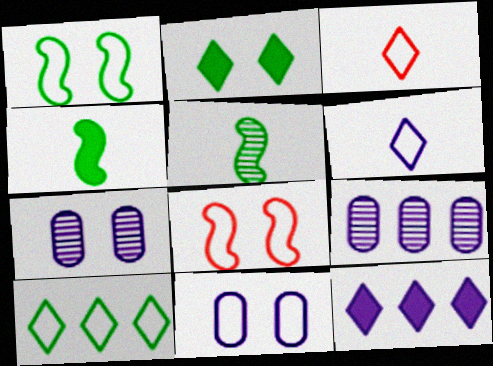[[2, 7, 8]]